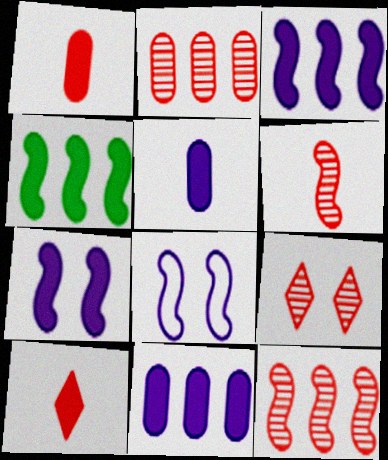[[2, 6, 9], 
[4, 6, 8]]